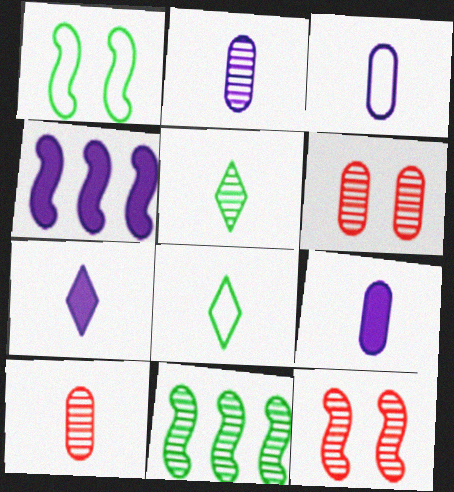[[2, 3, 9], 
[4, 6, 8]]